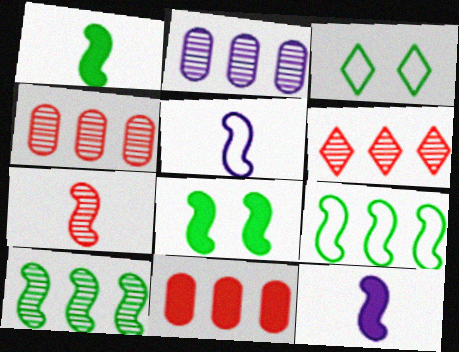[[1, 5, 7], 
[2, 6, 10], 
[3, 4, 12]]